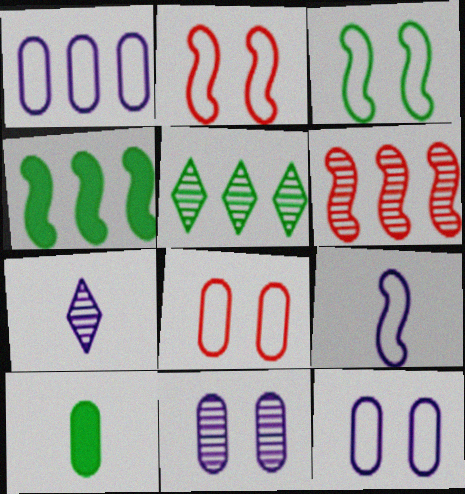[[3, 5, 10], 
[4, 7, 8]]